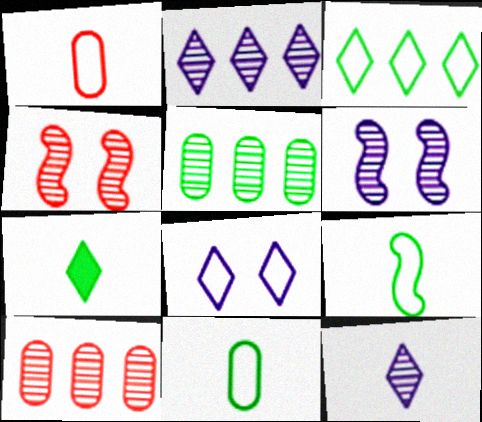[[4, 5, 12]]